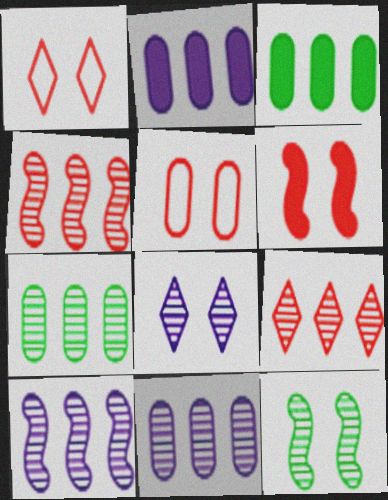[[7, 9, 10]]